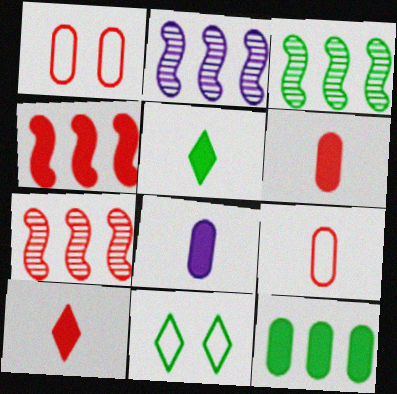[[1, 2, 5], 
[1, 7, 10], 
[2, 3, 7], 
[2, 6, 11], 
[7, 8, 11]]